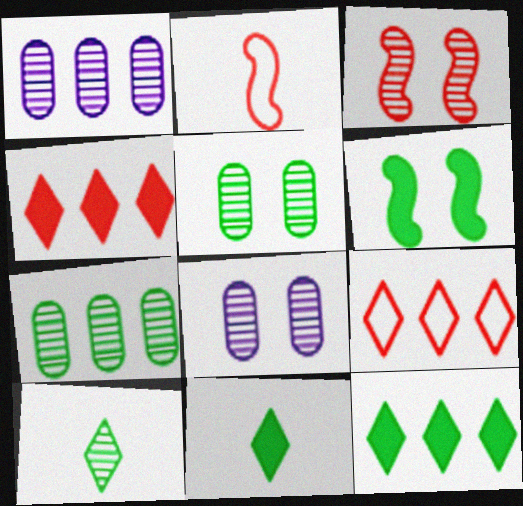[[1, 3, 10], 
[2, 8, 12]]